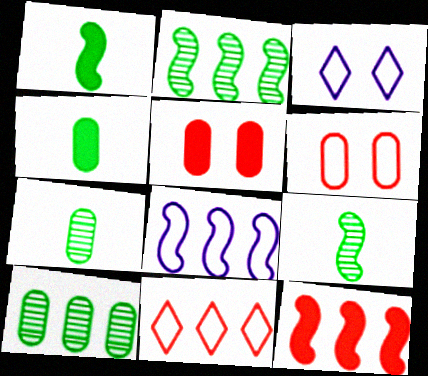[[2, 8, 12], 
[3, 7, 12]]